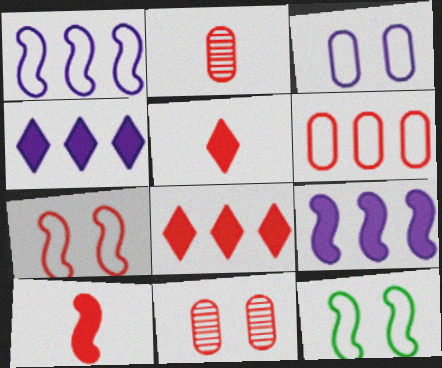[[2, 4, 12], 
[2, 7, 8]]